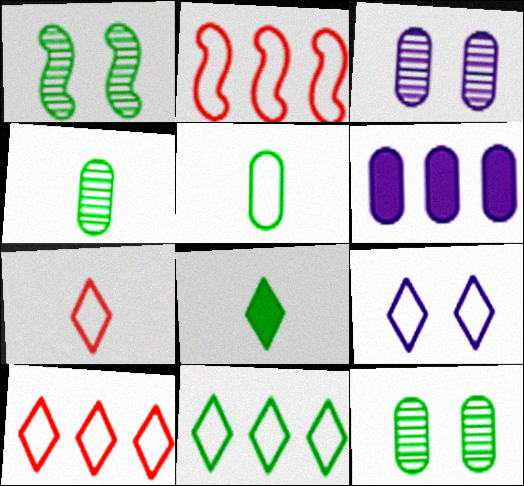[[1, 6, 7], 
[2, 3, 8], 
[2, 5, 9], 
[7, 9, 11]]